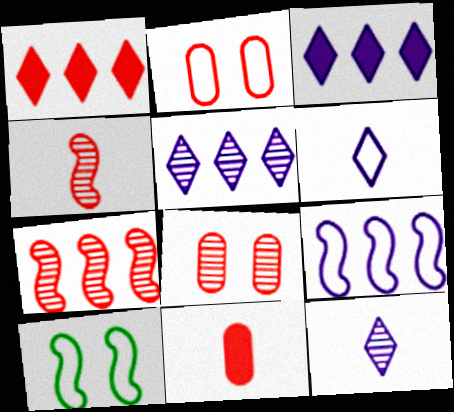[[1, 2, 4], 
[5, 10, 11]]